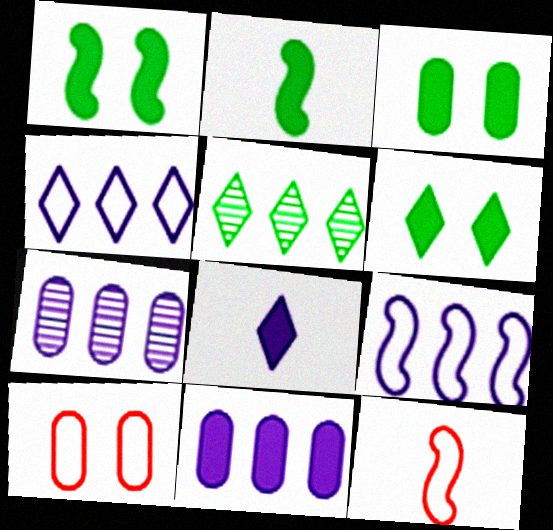[[1, 3, 6], 
[6, 7, 12]]